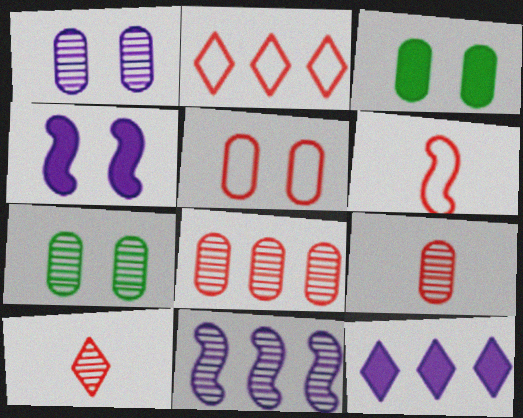[[1, 3, 5], 
[2, 5, 6], 
[6, 7, 12], 
[7, 10, 11]]